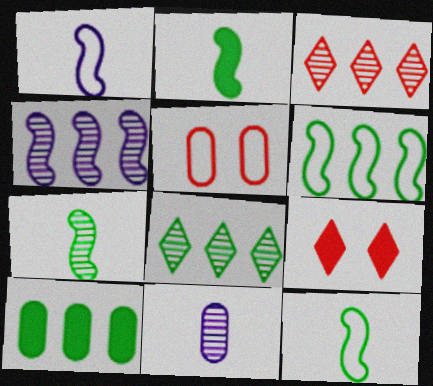[[2, 7, 12], 
[5, 10, 11], 
[6, 8, 10], 
[6, 9, 11]]